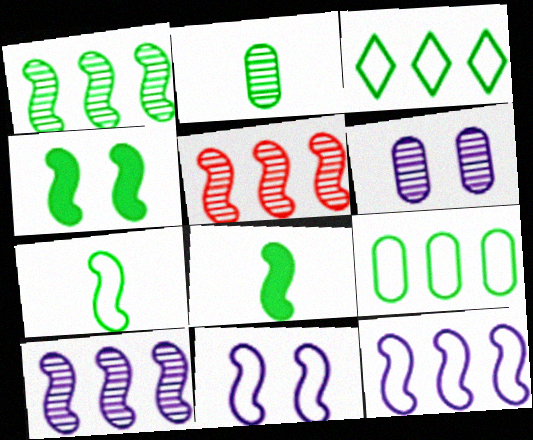[[1, 4, 7], 
[1, 5, 10], 
[2, 3, 4], 
[5, 8, 11]]